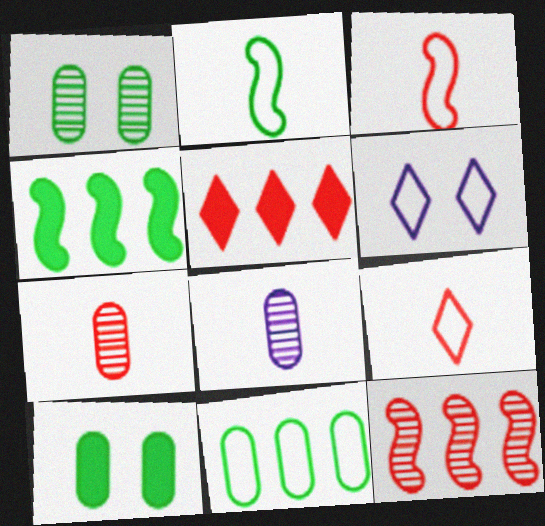[[3, 6, 11], 
[4, 6, 7]]